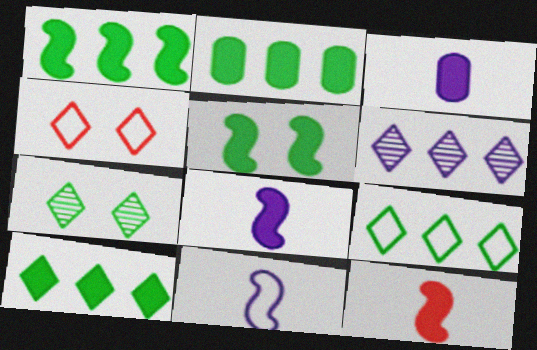[[1, 2, 10]]